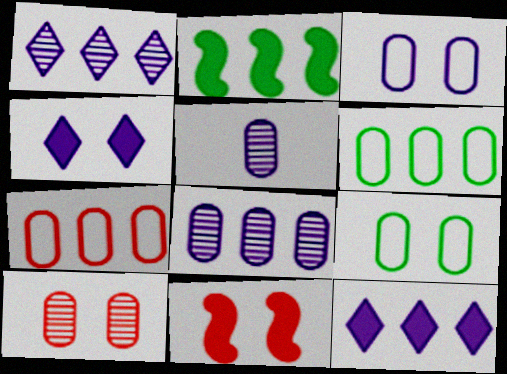[[1, 2, 7]]